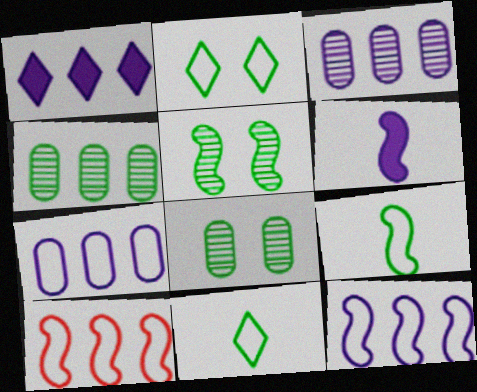[[1, 3, 12], 
[1, 4, 10], 
[5, 6, 10]]